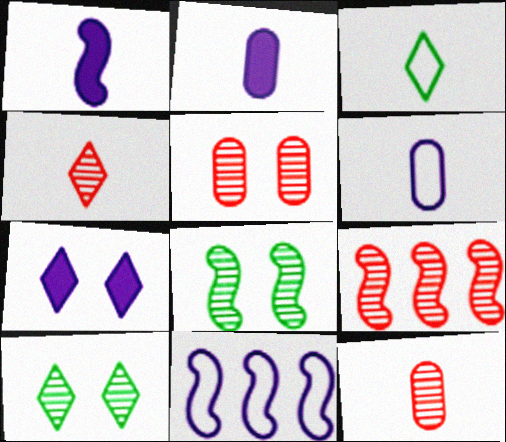[[1, 3, 12], 
[4, 5, 9]]